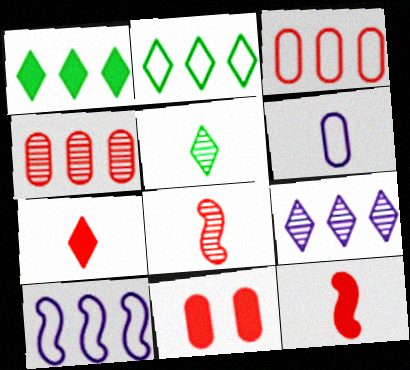[[1, 4, 10], 
[2, 3, 10], 
[5, 6, 12], 
[5, 10, 11]]